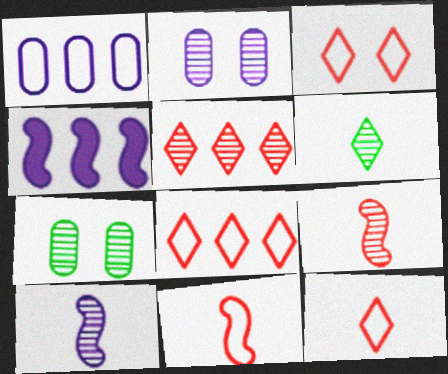[[3, 8, 12], 
[4, 7, 12], 
[5, 7, 10]]